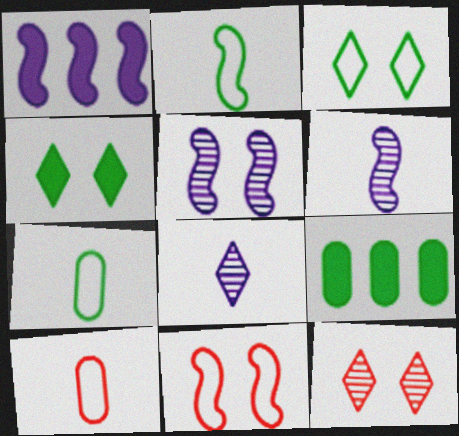[[1, 7, 12], 
[8, 9, 11]]